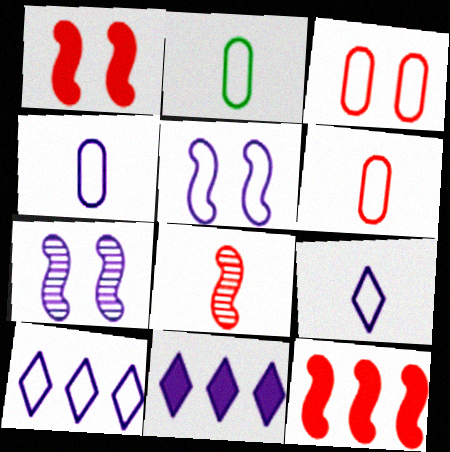[[2, 4, 6], 
[4, 5, 10], 
[4, 7, 11]]